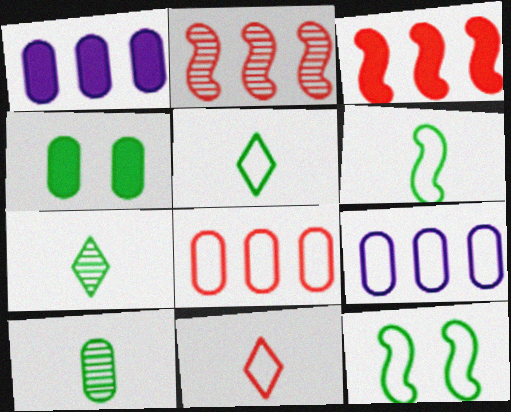[[9, 11, 12]]